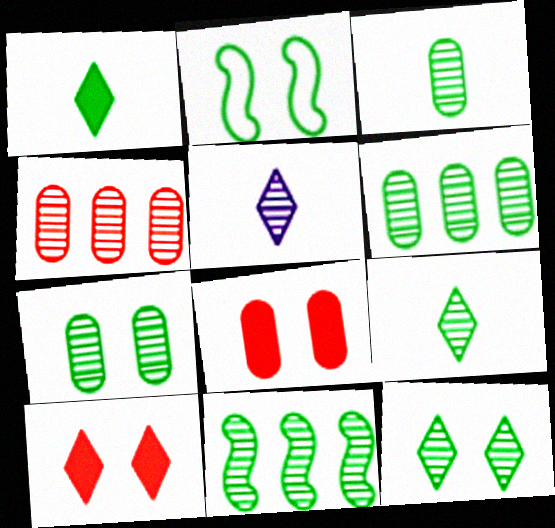[[1, 2, 6], 
[3, 6, 7], 
[3, 11, 12], 
[7, 9, 11]]